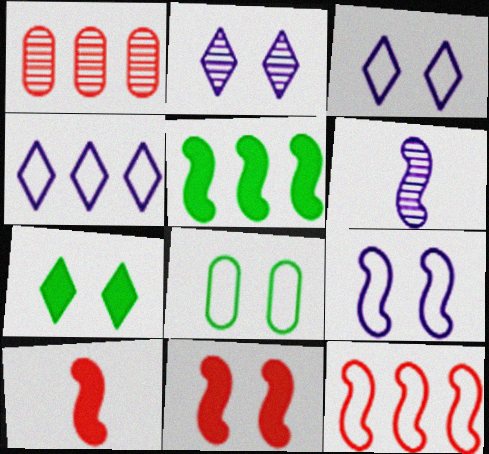[[1, 4, 5], 
[2, 8, 11]]